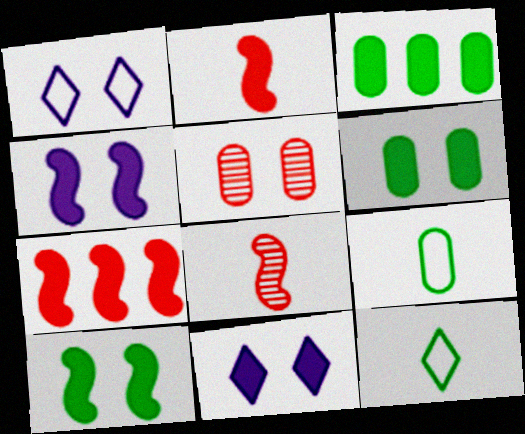[[1, 3, 8], 
[1, 5, 10], 
[2, 3, 11]]